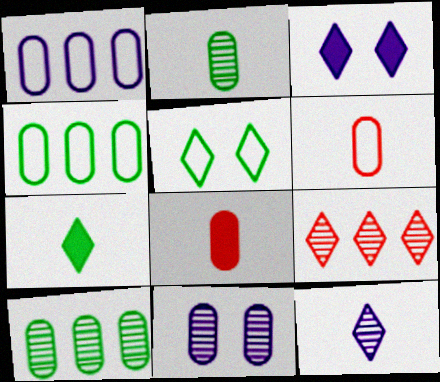[[4, 8, 11]]